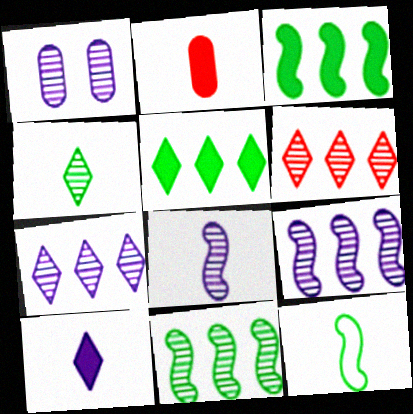[[1, 7, 8]]